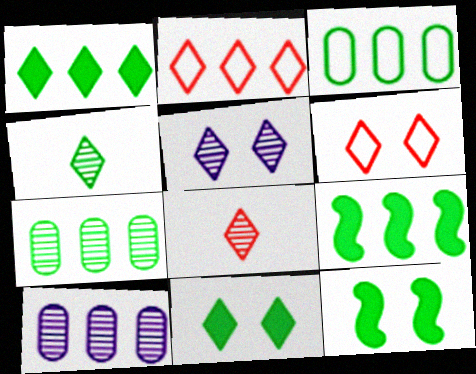[[2, 9, 10], 
[3, 4, 12], 
[5, 6, 11]]